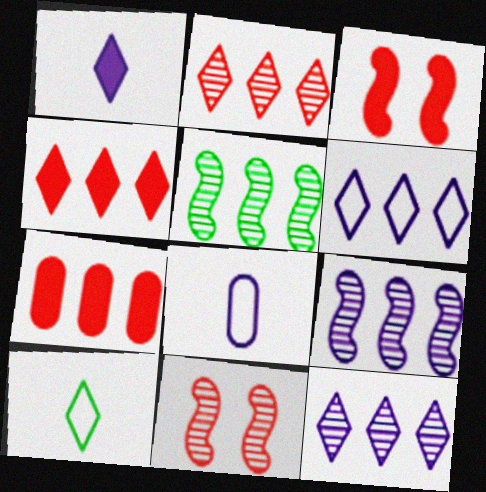[[5, 6, 7]]